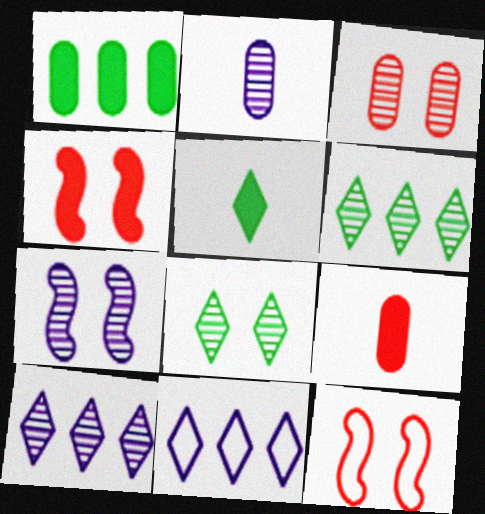[[2, 7, 10], 
[3, 7, 8]]